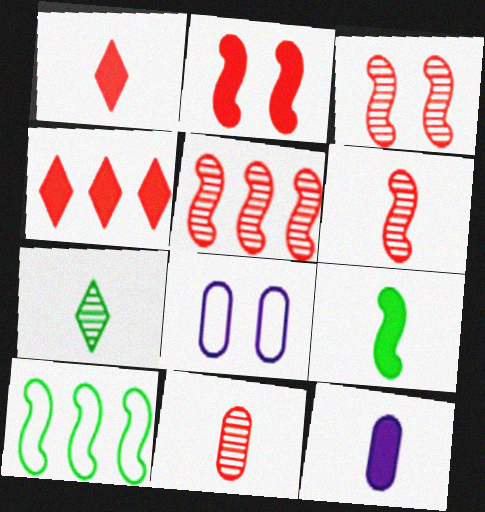[[1, 9, 12], 
[3, 5, 6]]